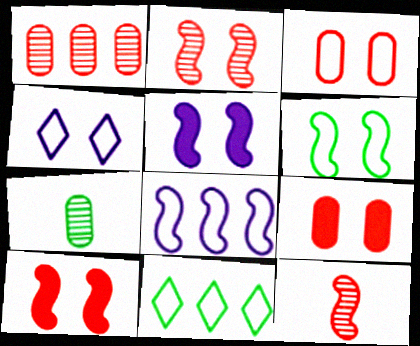[[2, 5, 6], 
[3, 4, 6]]